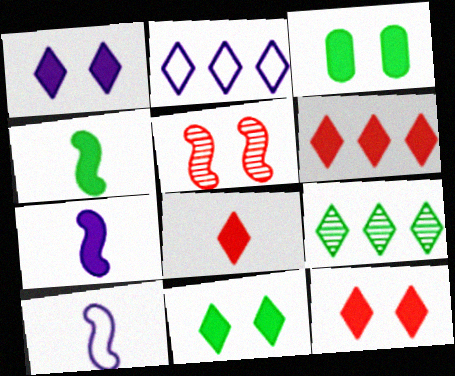[[1, 11, 12], 
[2, 6, 9], 
[3, 6, 7], 
[6, 8, 12]]